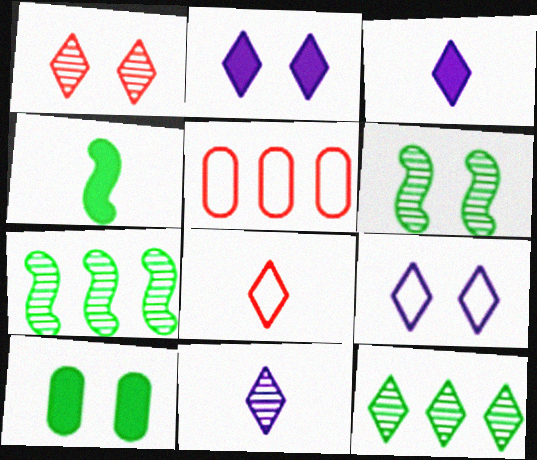[[1, 11, 12], 
[2, 8, 12], 
[3, 5, 6]]